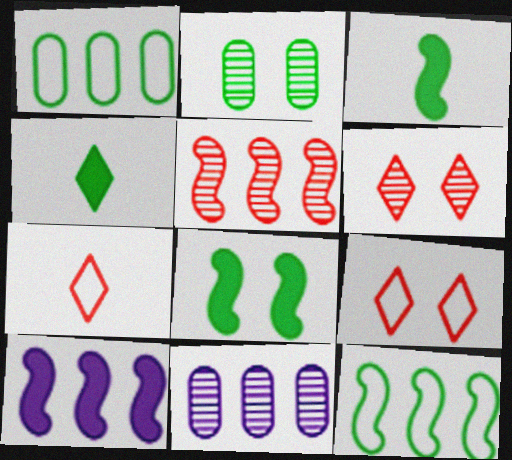[[2, 4, 12], 
[2, 7, 10], 
[3, 9, 11], 
[5, 10, 12], 
[7, 8, 11]]